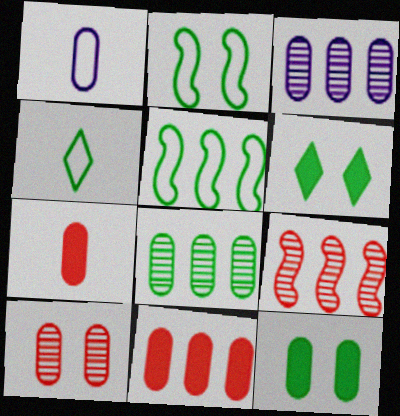[[1, 6, 9]]